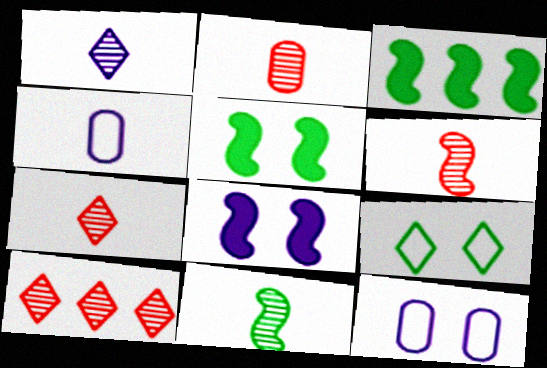[[1, 2, 11], 
[2, 6, 7], 
[3, 7, 12], 
[4, 5, 10]]